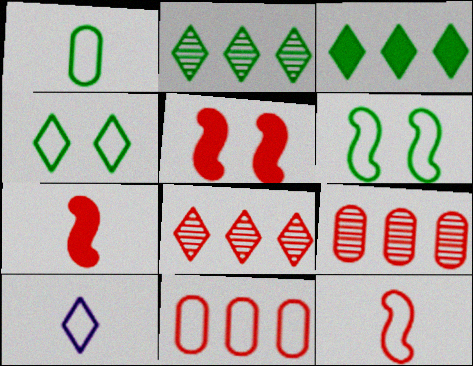[[1, 10, 12], 
[6, 10, 11]]